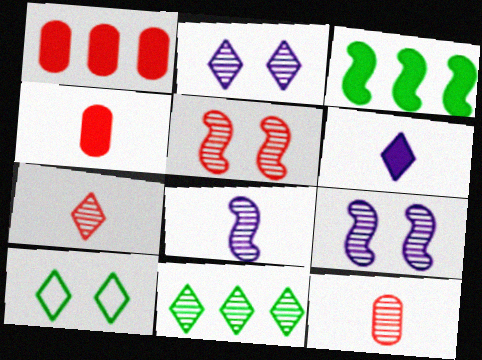[[1, 8, 10], 
[2, 7, 11], 
[9, 11, 12]]